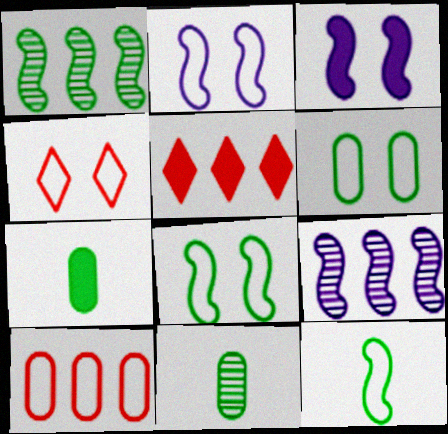[[2, 4, 6], 
[2, 5, 11], 
[3, 5, 7], 
[4, 7, 9]]